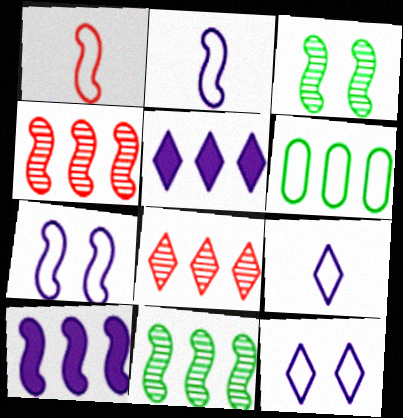[[1, 3, 10], 
[1, 6, 12], 
[4, 5, 6], 
[6, 8, 10]]